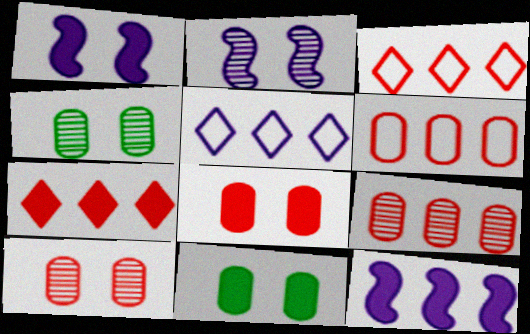[]